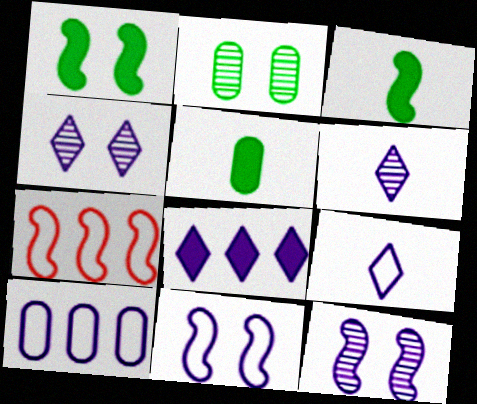[[3, 7, 12], 
[4, 5, 7], 
[4, 8, 9], 
[9, 10, 11]]